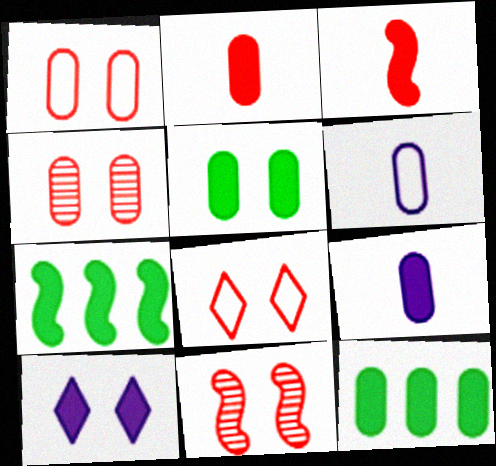[[2, 7, 10], 
[3, 10, 12], 
[4, 6, 12]]